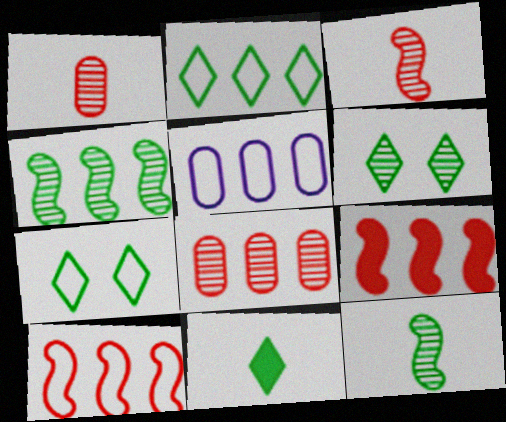[[2, 5, 10], 
[2, 6, 11]]